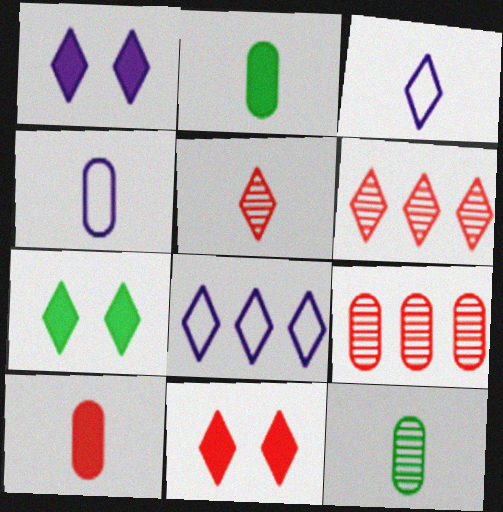[[1, 7, 11], 
[3, 6, 7], 
[4, 10, 12], 
[5, 7, 8]]